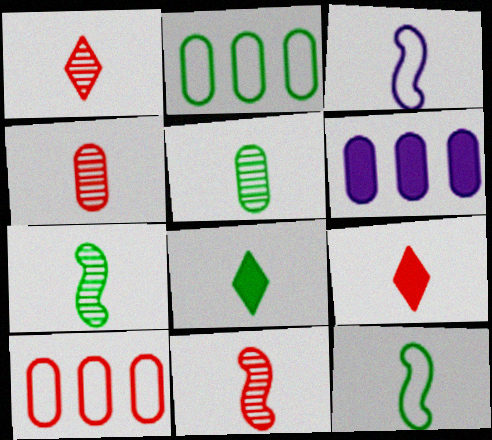[[1, 4, 11], 
[3, 4, 8], 
[3, 5, 9], 
[5, 8, 12]]